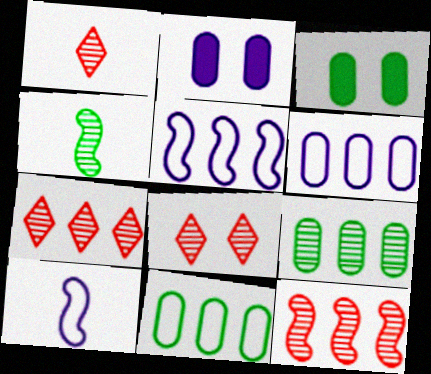[[1, 3, 5], 
[1, 7, 8], 
[3, 7, 10]]